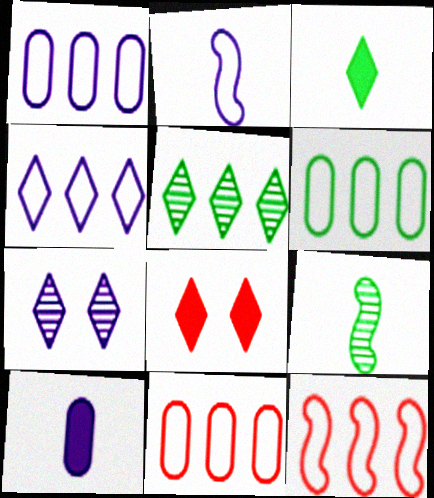[[1, 6, 11], 
[1, 8, 9], 
[4, 6, 12]]